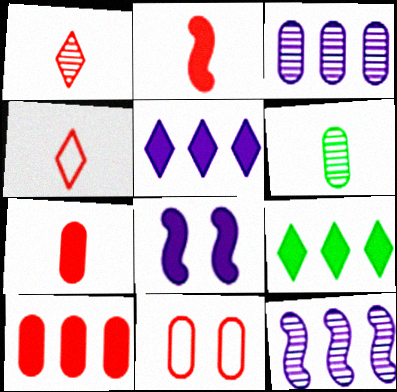[[7, 8, 9]]